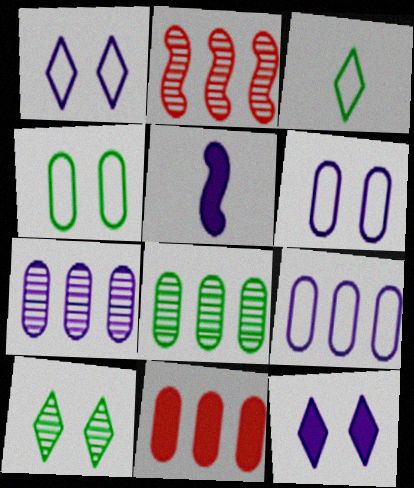[[1, 5, 7], 
[8, 9, 11]]